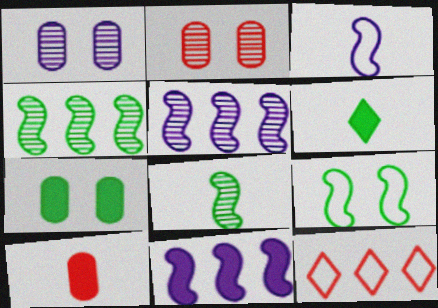[]